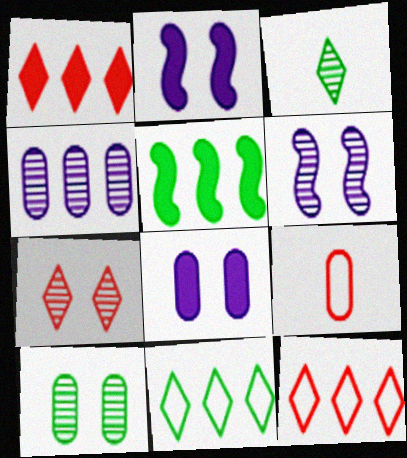[[4, 5, 12], 
[6, 7, 10]]